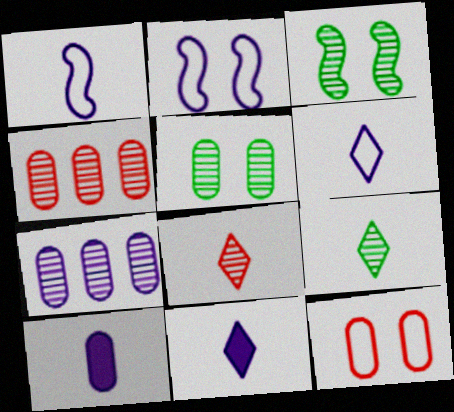[[2, 7, 11], 
[3, 7, 8]]